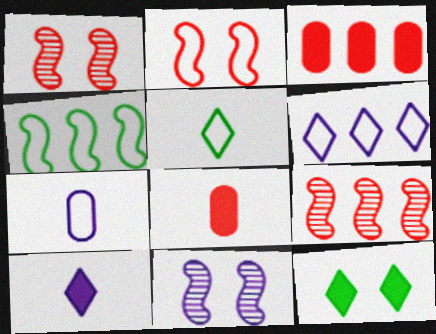[[3, 5, 11], 
[7, 9, 12]]